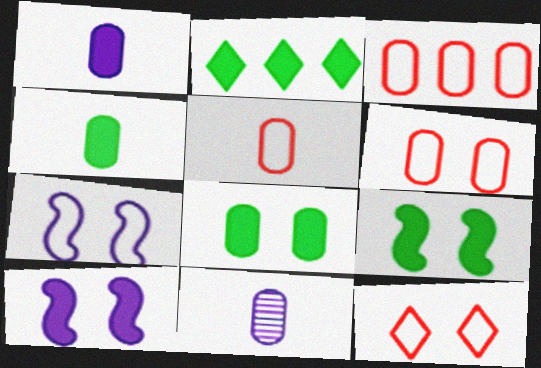[[2, 4, 9], 
[3, 5, 6], 
[3, 8, 11], 
[4, 5, 11]]